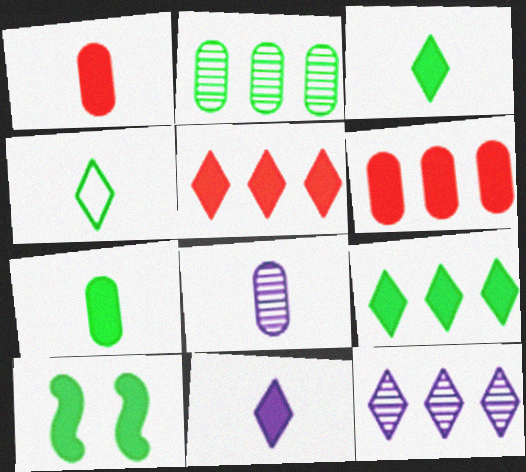[[2, 4, 10], 
[6, 10, 11], 
[7, 9, 10]]